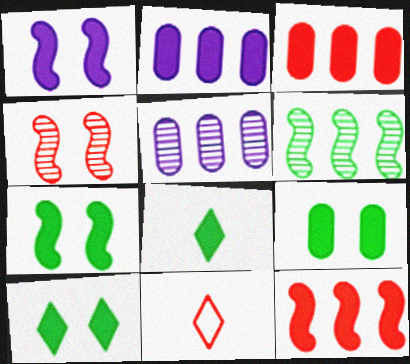[[1, 3, 8], 
[3, 4, 11], 
[5, 7, 11], 
[7, 9, 10]]